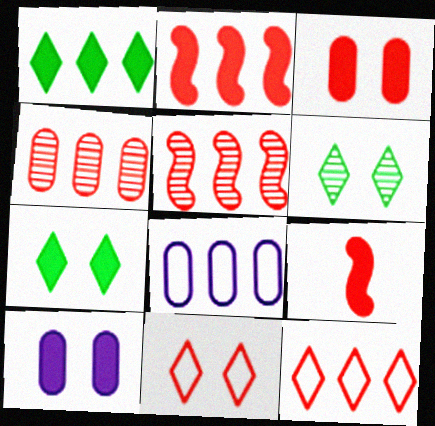[[1, 5, 8], 
[1, 9, 10], 
[2, 4, 12], 
[4, 9, 11], 
[6, 8, 9]]